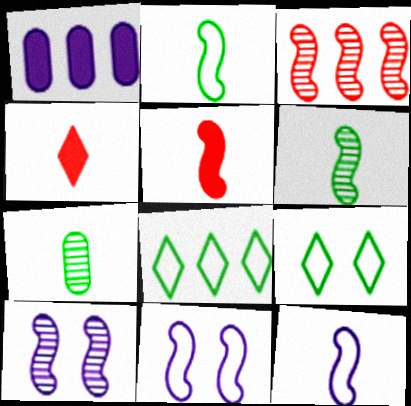[[1, 3, 8], 
[3, 6, 10], 
[4, 7, 12], 
[5, 6, 12]]